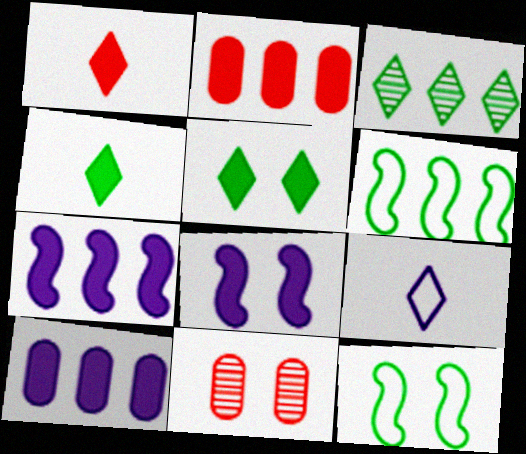[[2, 4, 8]]